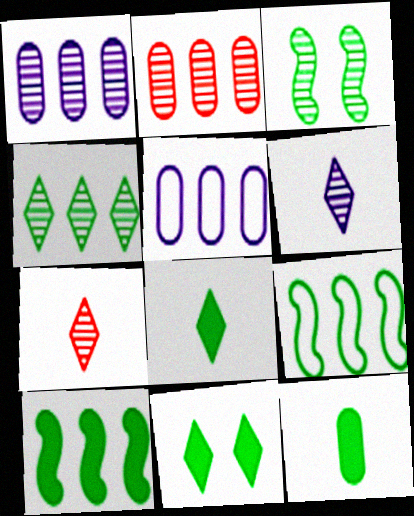[[1, 3, 7], 
[2, 3, 6], 
[10, 11, 12]]